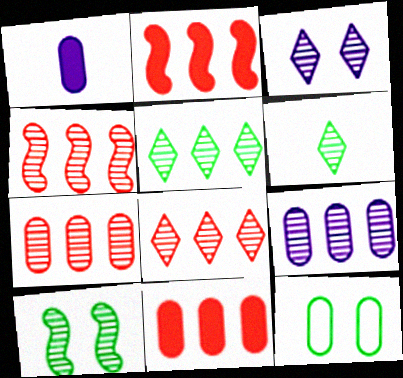[[1, 7, 12], 
[3, 6, 8], 
[4, 5, 9], 
[4, 7, 8]]